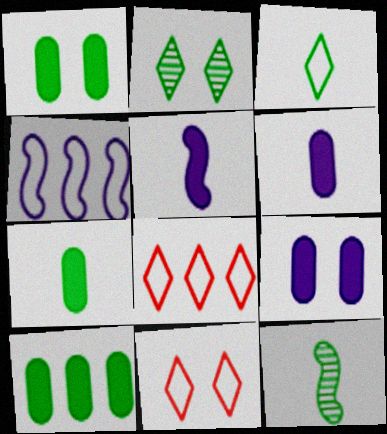[[1, 7, 10], 
[3, 7, 12], 
[8, 9, 12]]